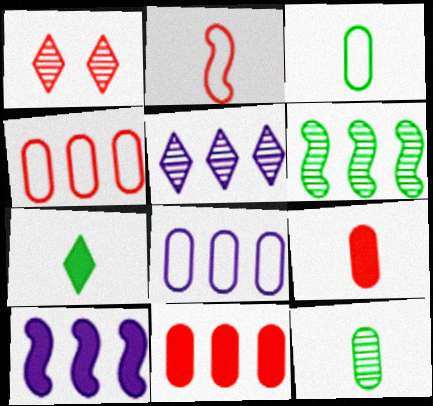[[1, 2, 11], 
[1, 3, 10], 
[5, 8, 10]]